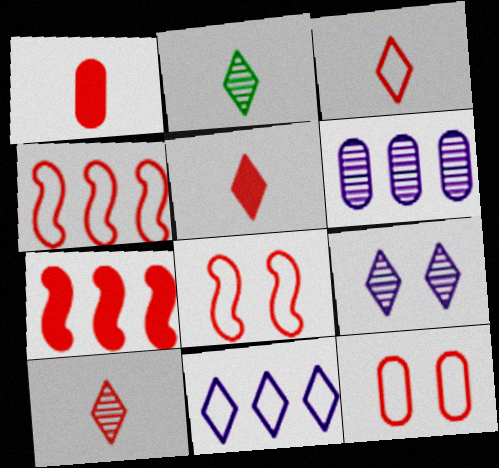[[3, 4, 12], 
[3, 5, 10], 
[7, 10, 12]]